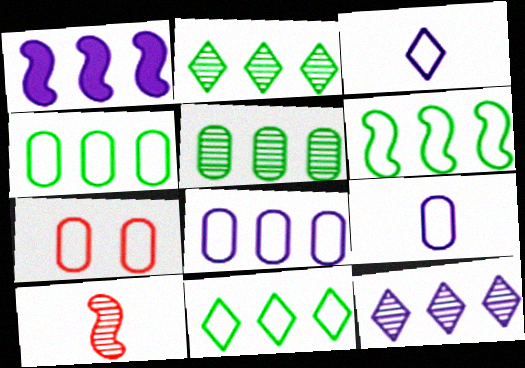[[1, 8, 12], 
[3, 6, 7], 
[4, 6, 11], 
[4, 7, 9]]